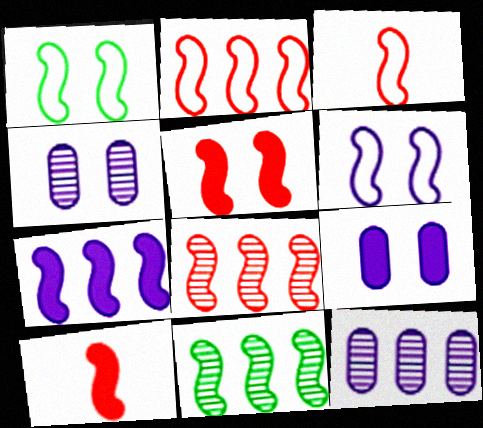[[2, 7, 11], 
[3, 5, 8], 
[6, 10, 11]]